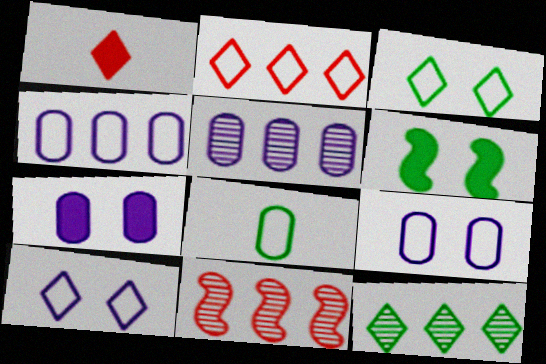[[1, 10, 12], 
[5, 11, 12], 
[6, 8, 12]]